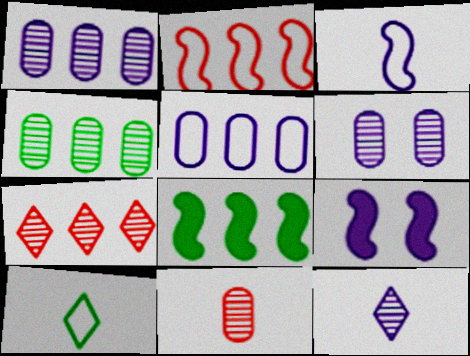[[4, 6, 11], 
[5, 7, 8], 
[5, 9, 12]]